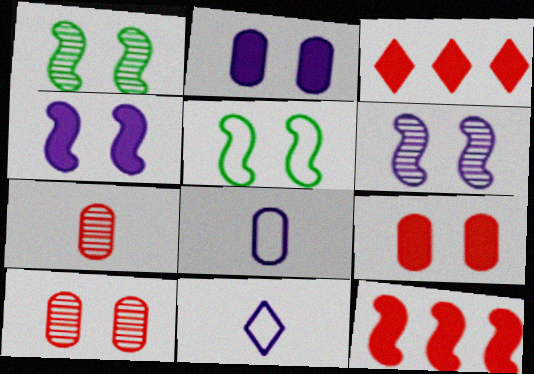[[1, 3, 8]]